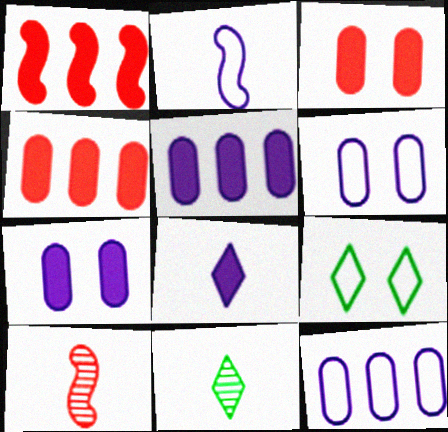[[1, 6, 11], 
[5, 9, 10]]